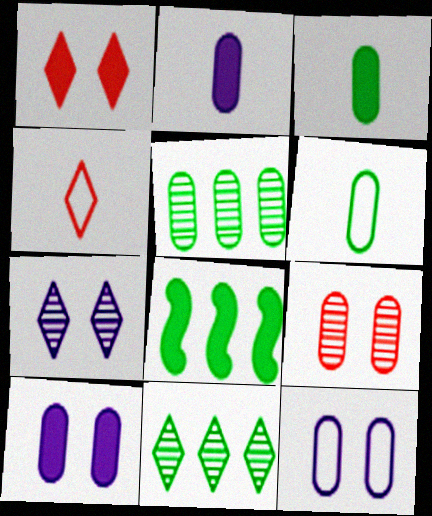[[1, 2, 8]]